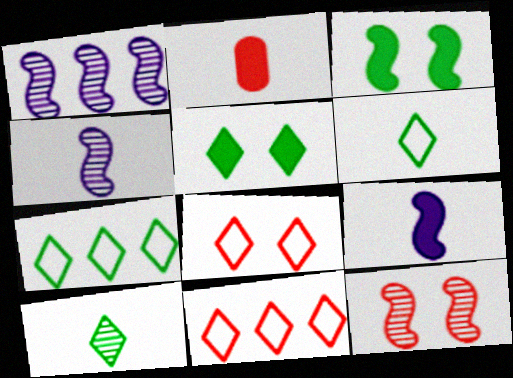[[2, 4, 6], 
[2, 11, 12], 
[5, 7, 10]]